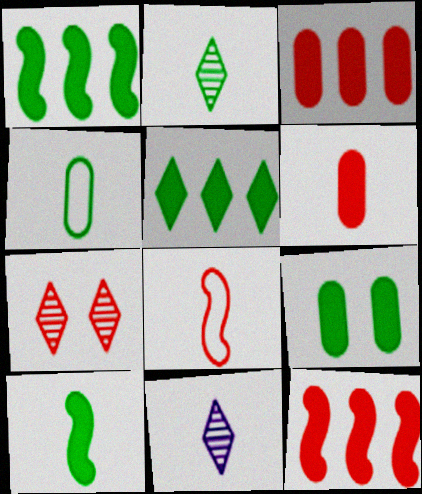[[2, 4, 10], 
[3, 7, 8], 
[5, 9, 10]]